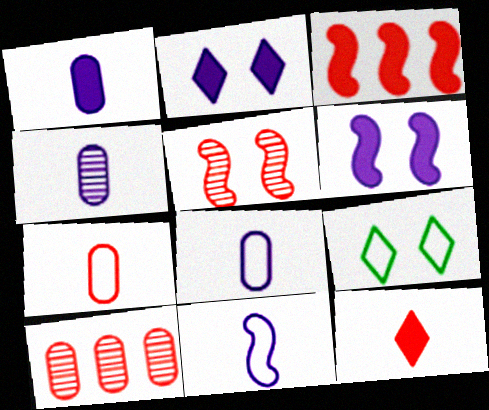[[1, 4, 8], 
[3, 4, 9]]